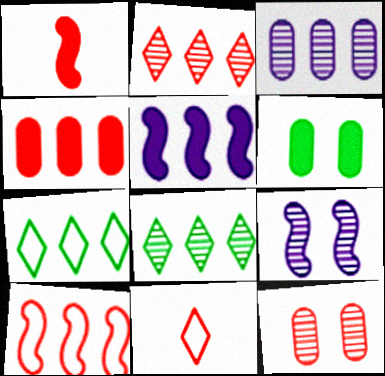[[2, 4, 10]]